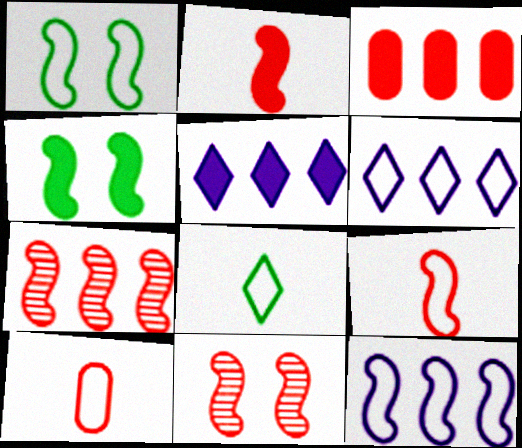[[1, 6, 10], 
[1, 9, 12]]